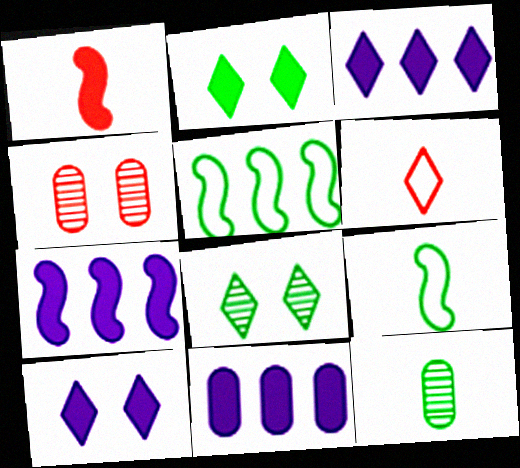[[1, 2, 11], 
[2, 5, 12], 
[3, 4, 9], 
[3, 6, 8], 
[3, 7, 11]]